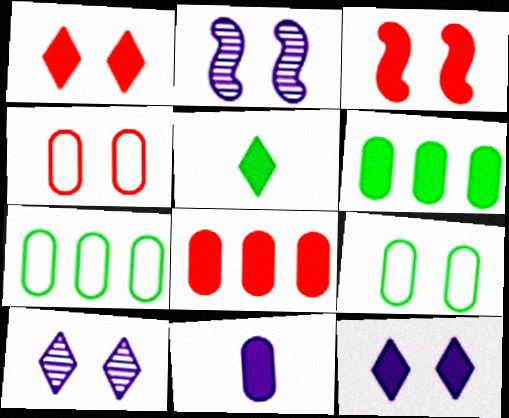[[1, 2, 9], 
[3, 9, 10]]